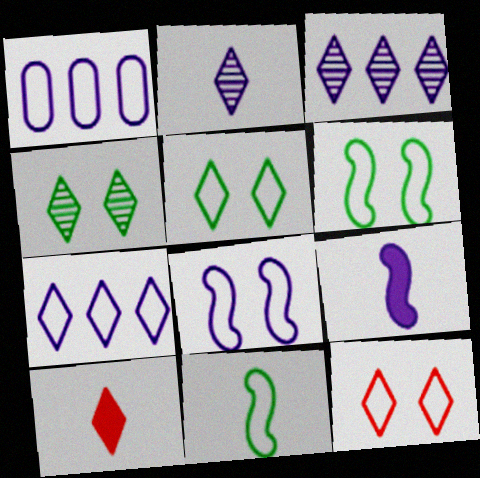[[1, 11, 12], 
[3, 5, 10], 
[4, 7, 10]]